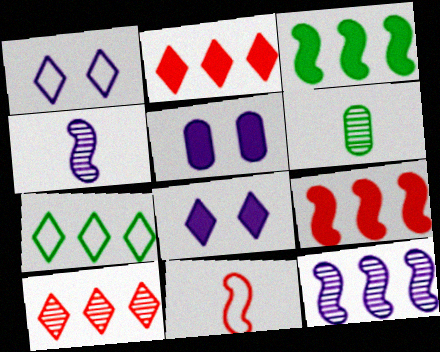[[1, 6, 9]]